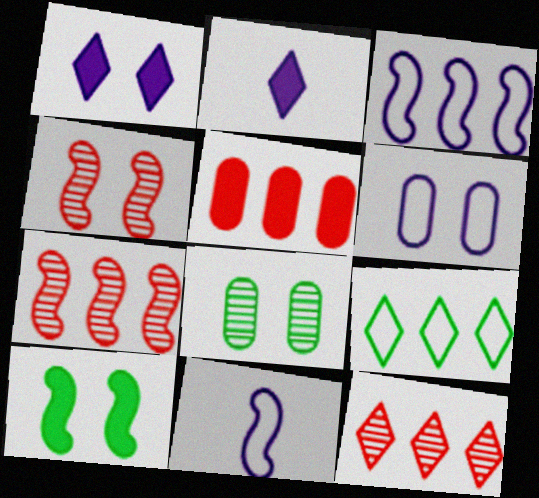[[2, 5, 10], 
[7, 10, 11]]